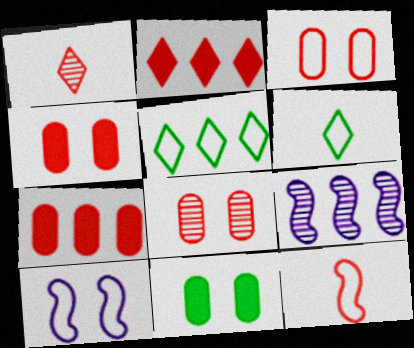[[2, 8, 12], 
[3, 4, 8], 
[4, 6, 9], 
[5, 7, 9]]